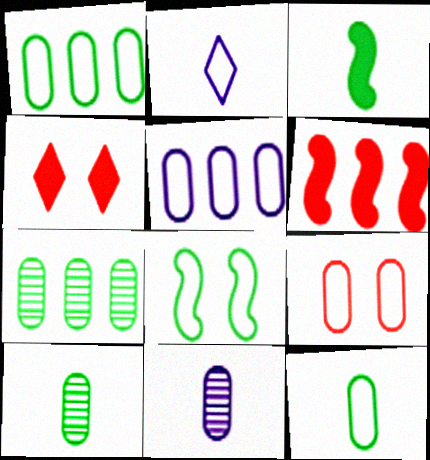[[5, 9, 12]]